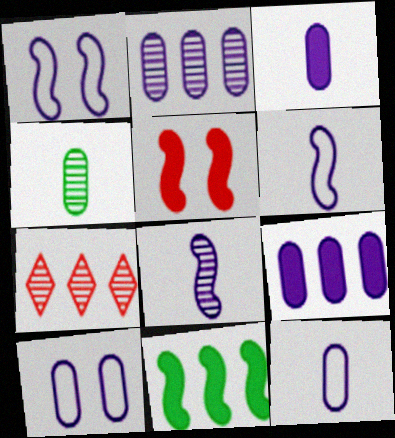[[2, 3, 10]]